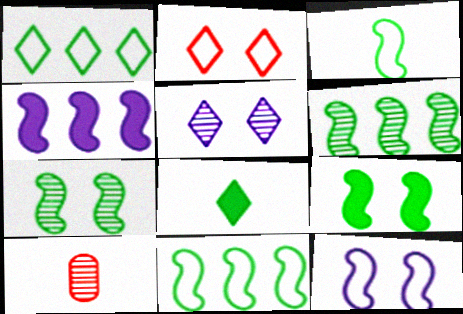[[3, 6, 9], 
[5, 6, 10]]